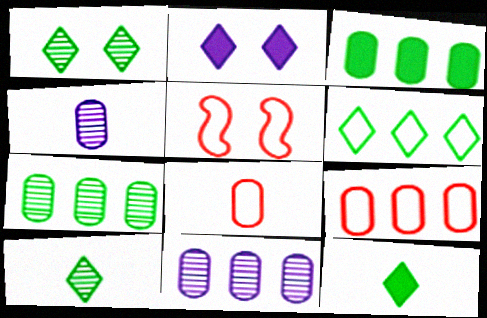[[1, 6, 12], 
[3, 9, 11], 
[5, 11, 12]]